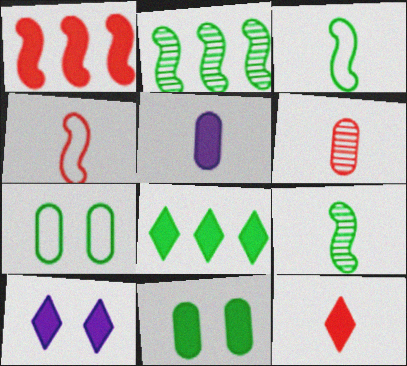[[4, 6, 12], 
[7, 8, 9], 
[8, 10, 12]]